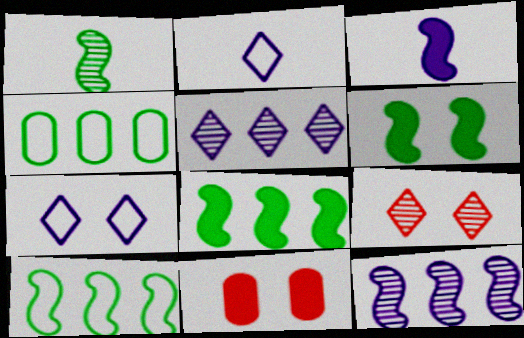[[1, 6, 10], 
[3, 4, 9]]